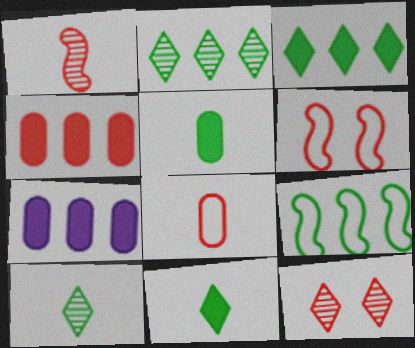[[6, 7, 10]]